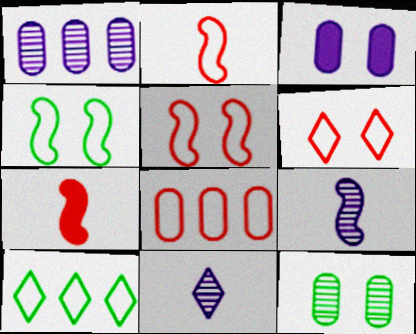[[2, 6, 8]]